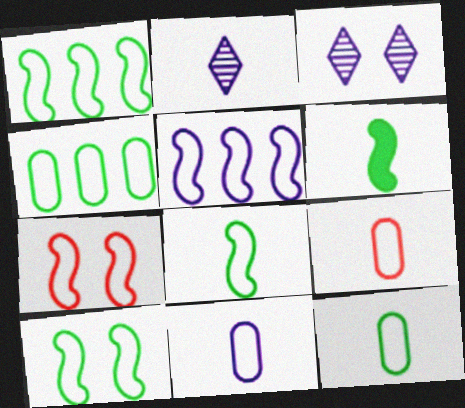[[1, 8, 10], 
[2, 6, 9], 
[5, 7, 8], 
[9, 11, 12]]